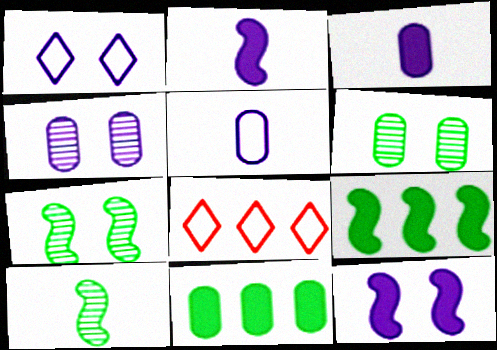[[1, 4, 12], 
[2, 6, 8], 
[3, 7, 8]]